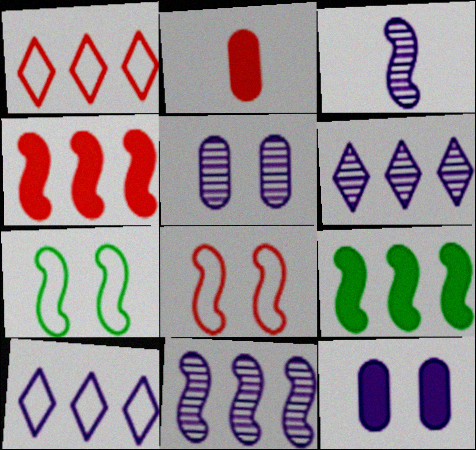[[2, 6, 7], 
[3, 4, 7], 
[3, 5, 6], 
[3, 8, 9], 
[3, 10, 12]]